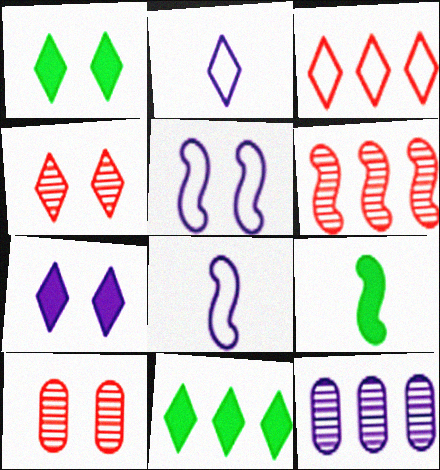[[1, 5, 10], 
[2, 4, 11], 
[5, 6, 9], 
[7, 8, 12], 
[8, 10, 11]]